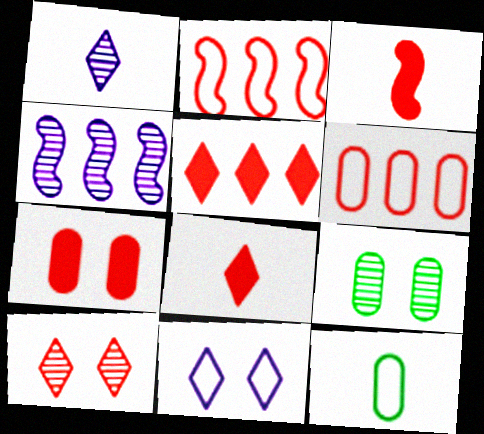[[1, 3, 12], 
[2, 11, 12], 
[3, 5, 7], 
[3, 6, 10]]